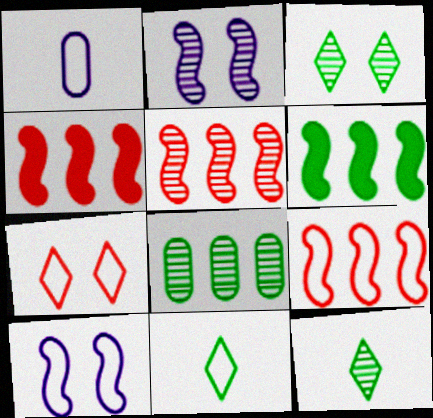[[1, 3, 4], 
[4, 5, 9]]